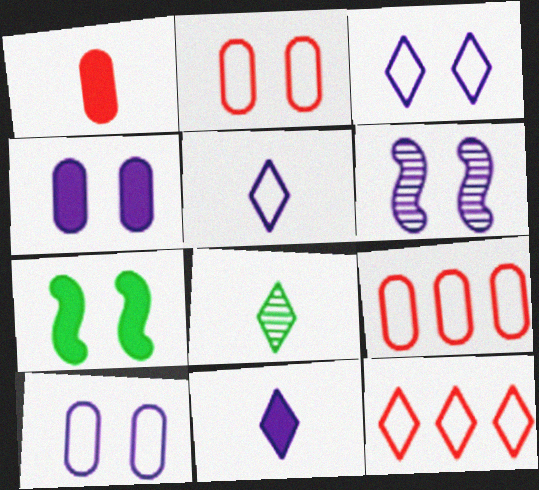[[3, 4, 6]]